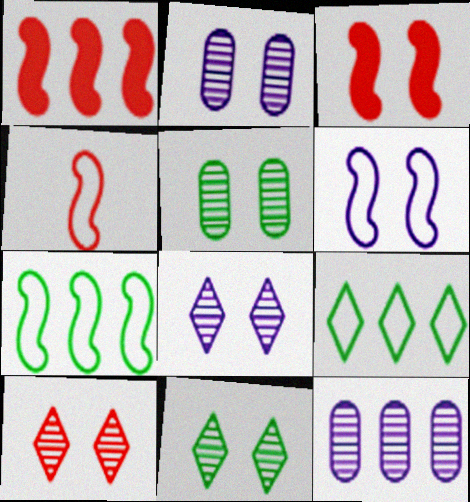[[1, 9, 12], 
[4, 6, 7], 
[8, 10, 11]]